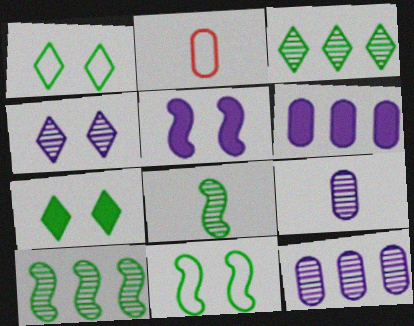[[2, 3, 5]]